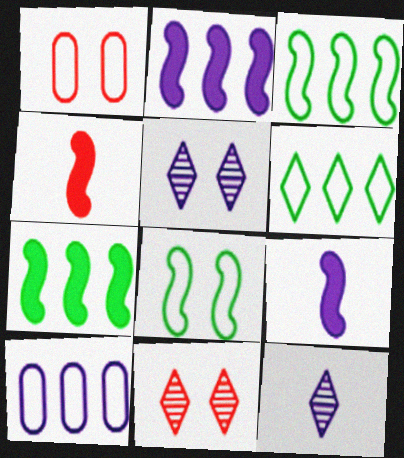[[1, 7, 12], 
[5, 9, 10]]